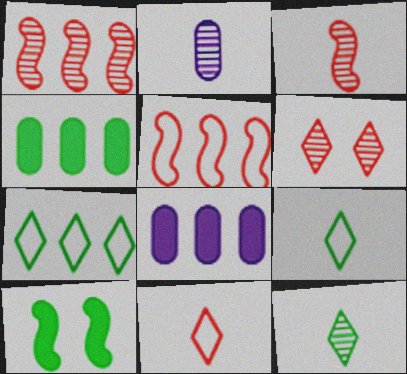[[1, 7, 8], 
[2, 3, 12]]